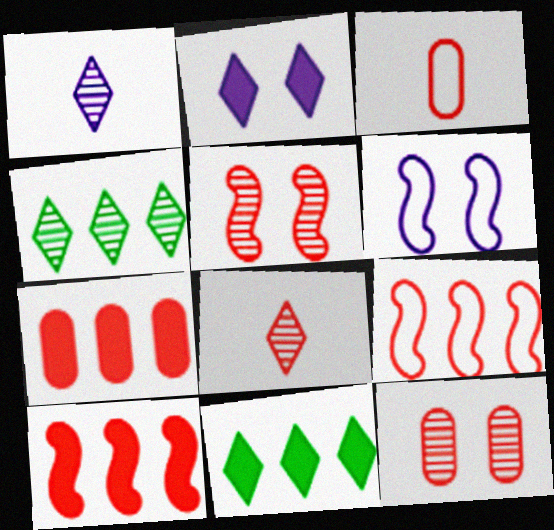[[3, 7, 12]]